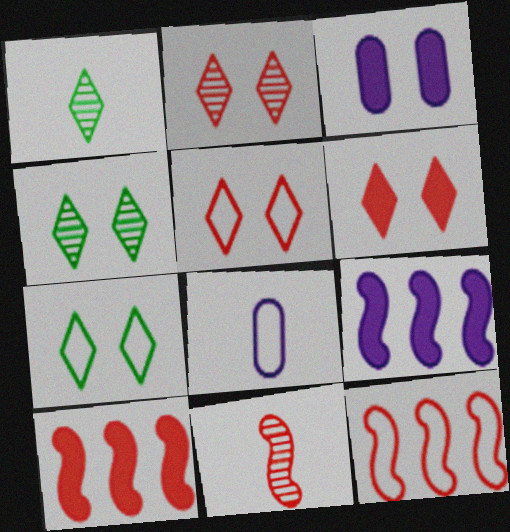[[1, 3, 12], 
[2, 5, 6], 
[4, 8, 10], 
[7, 8, 12]]